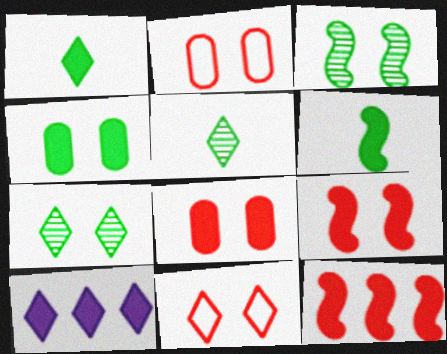[[5, 10, 11], 
[6, 8, 10]]